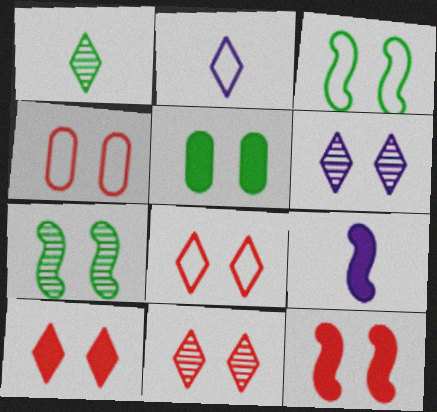[[4, 11, 12], 
[8, 10, 11]]